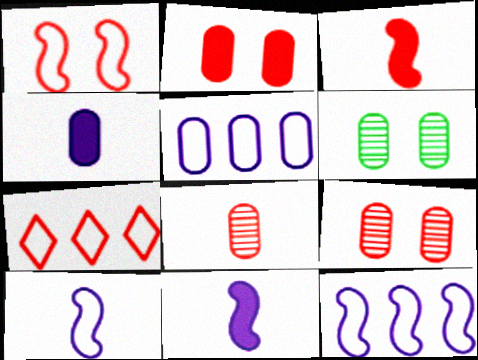[[3, 7, 9], 
[6, 7, 11]]